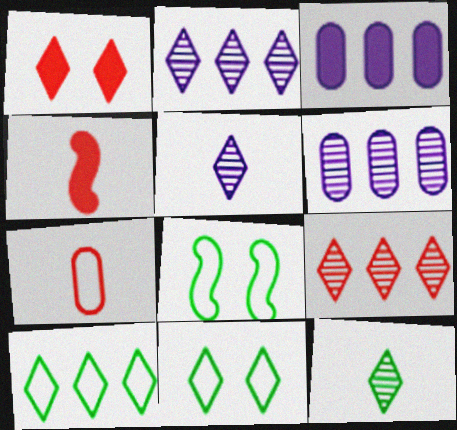[[1, 5, 10], 
[4, 6, 11]]